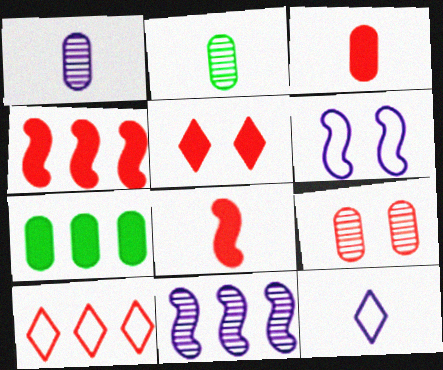[[2, 8, 12], 
[3, 4, 5], 
[7, 10, 11], 
[8, 9, 10]]